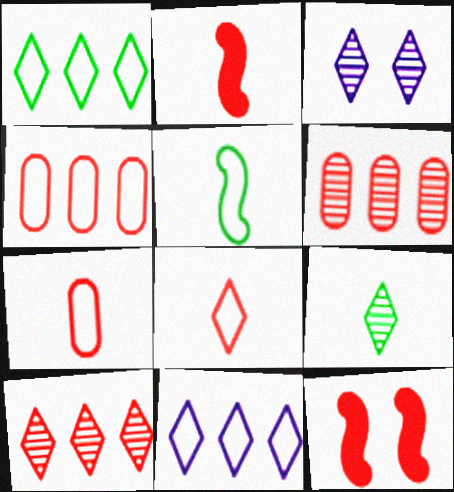[[3, 9, 10], 
[6, 8, 12], 
[7, 10, 12]]